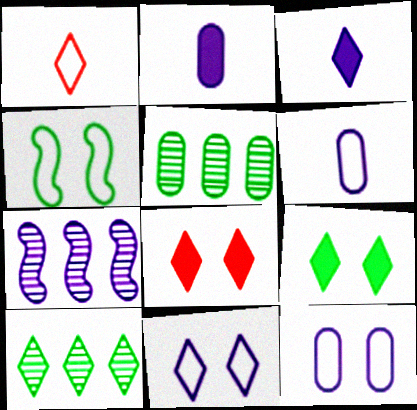[[2, 7, 11], 
[3, 7, 12]]